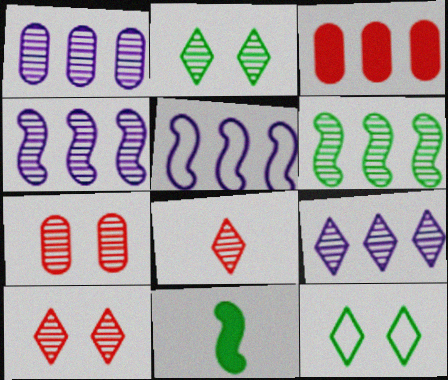[[1, 4, 9], 
[2, 8, 9]]